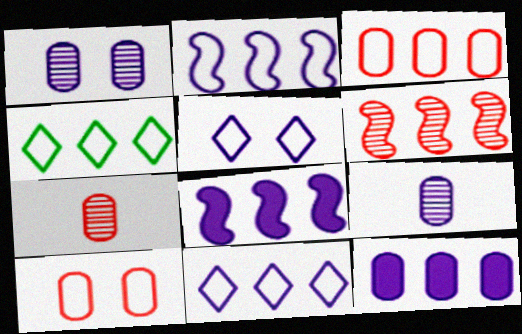[[2, 3, 4], 
[4, 6, 12], 
[5, 8, 9]]